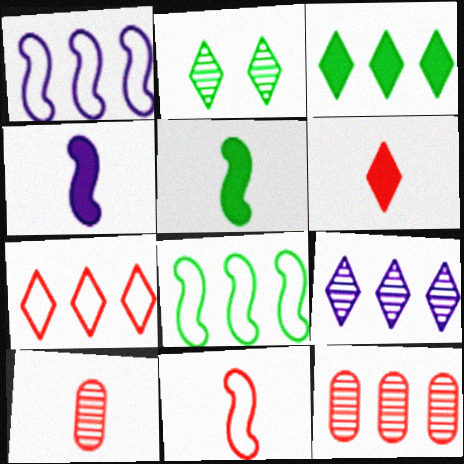[[1, 3, 12], 
[3, 7, 9], 
[6, 10, 11]]